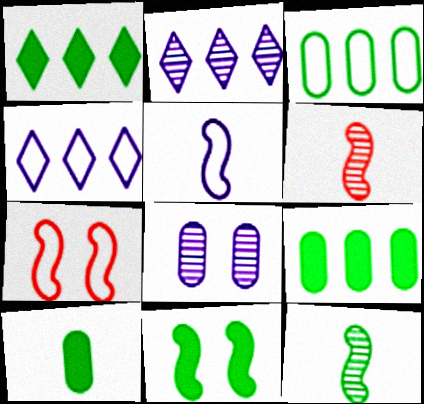[[1, 10, 11], 
[2, 7, 10]]